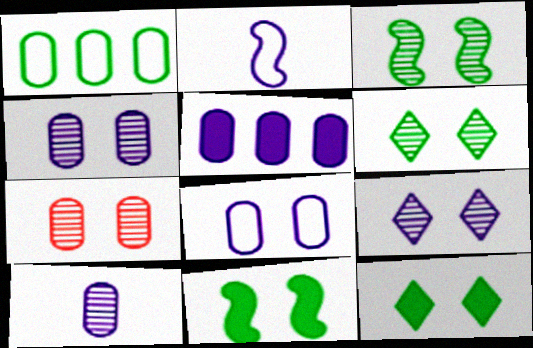[[2, 5, 9], 
[3, 7, 9], 
[5, 8, 10]]